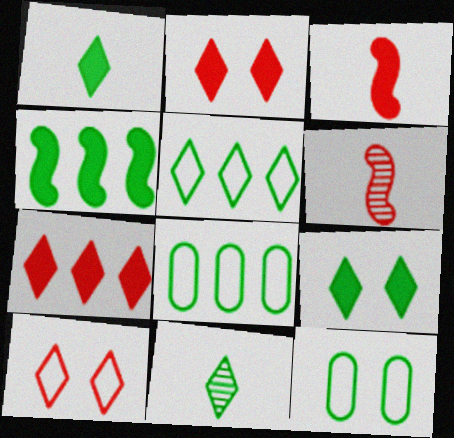[[4, 11, 12], 
[5, 9, 11]]